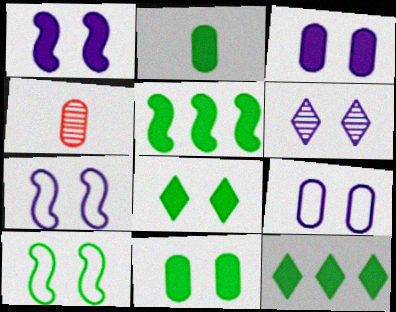[[1, 6, 9], 
[2, 5, 8], 
[3, 6, 7], 
[4, 7, 12]]